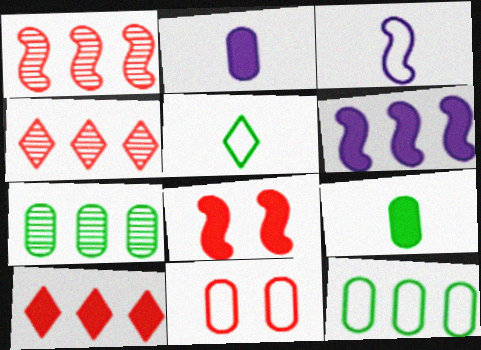[[2, 7, 11], 
[4, 6, 12]]